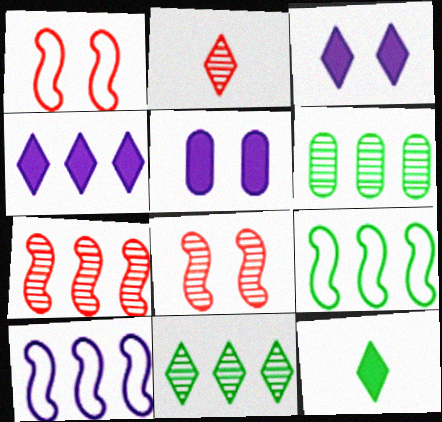[[2, 5, 9]]